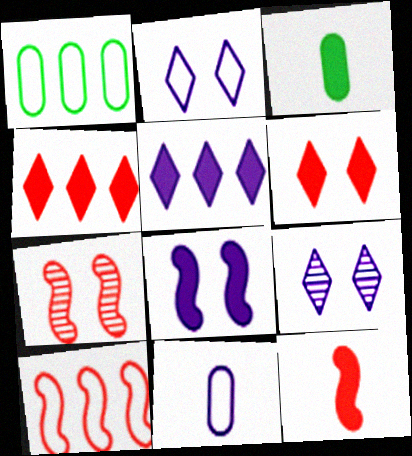[[1, 9, 12], 
[3, 4, 8], 
[3, 9, 10], 
[7, 10, 12]]